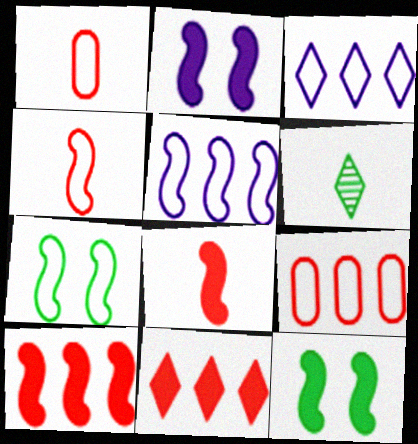[[1, 3, 7], 
[2, 6, 9], 
[4, 5, 7]]